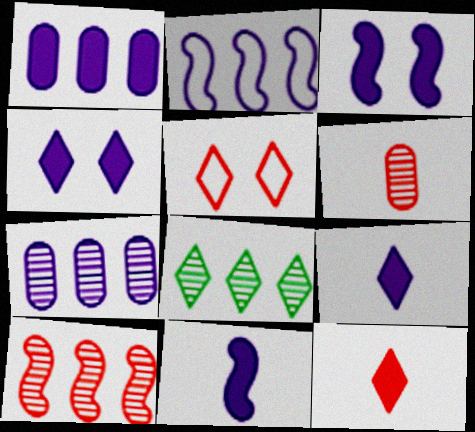[[1, 3, 9], 
[1, 4, 11], 
[5, 8, 9], 
[7, 8, 10]]